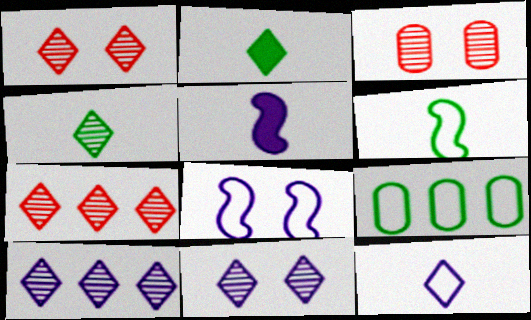[[1, 4, 10], 
[1, 5, 9], 
[4, 7, 11]]